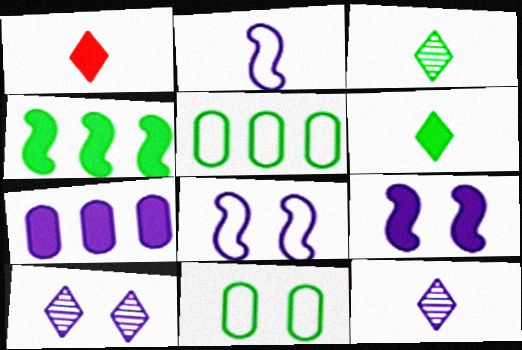[[2, 7, 10], 
[3, 4, 11], 
[7, 8, 12]]